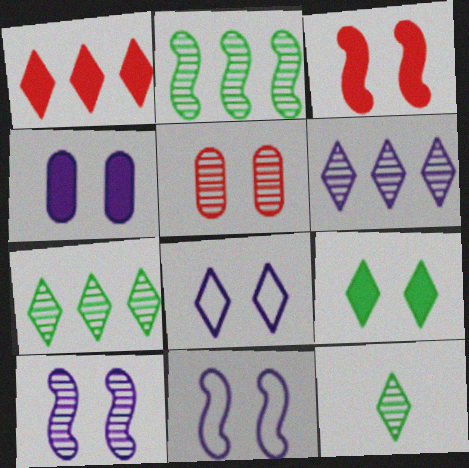[[1, 8, 12], 
[3, 4, 9], 
[4, 8, 10], 
[5, 9, 11]]